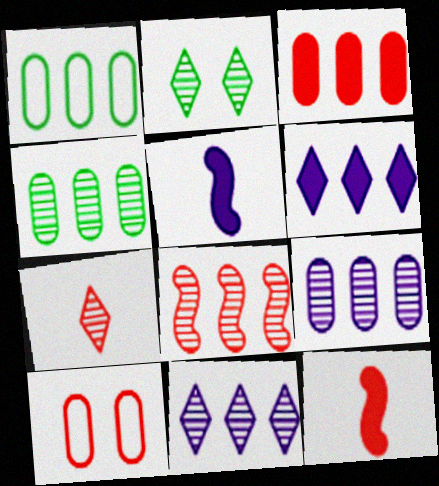[[1, 3, 9], 
[1, 6, 8], 
[2, 7, 11], 
[4, 8, 11]]